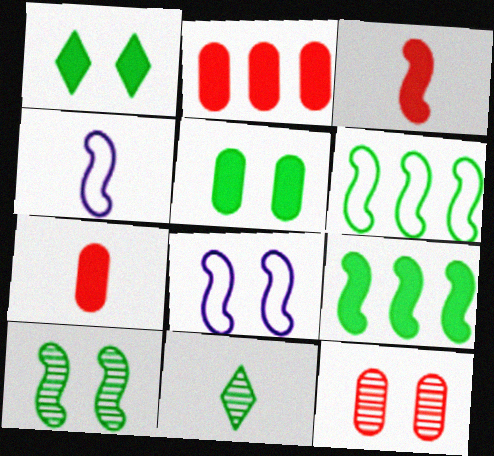[[1, 8, 12], 
[2, 8, 11], 
[4, 7, 11], 
[5, 6, 11]]